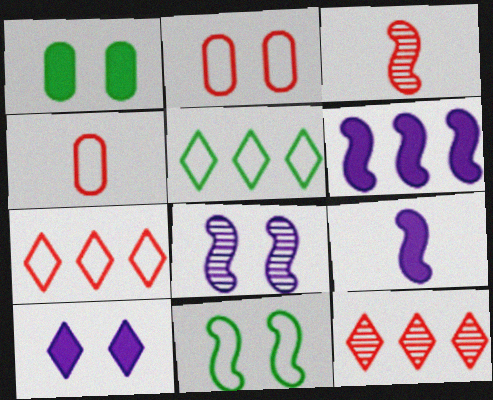[[3, 6, 11]]